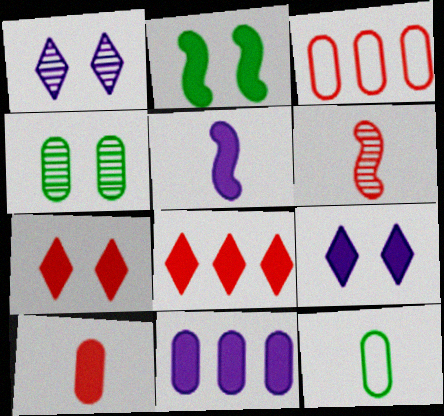[[3, 6, 7], 
[5, 9, 11]]